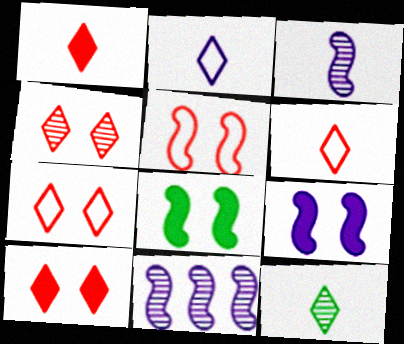[[1, 2, 12], 
[4, 7, 10]]